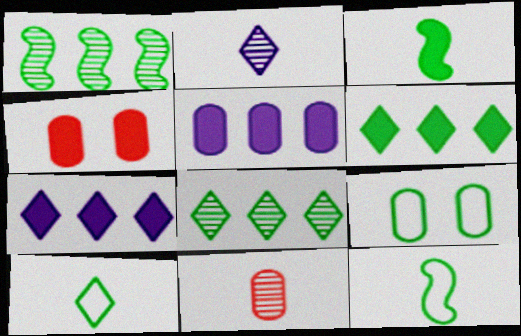[[3, 4, 7], 
[3, 8, 9], 
[5, 9, 11]]